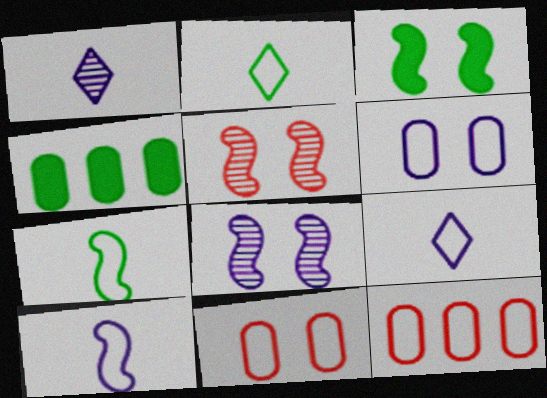[[1, 3, 12], 
[4, 5, 9]]